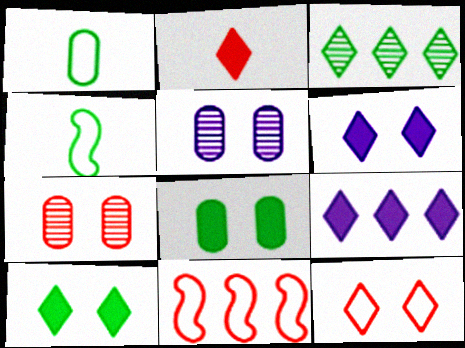[[2, 7, 11], 
[2, 9, 10], 
[3, 4, 8], 
[4, 7, 9]]